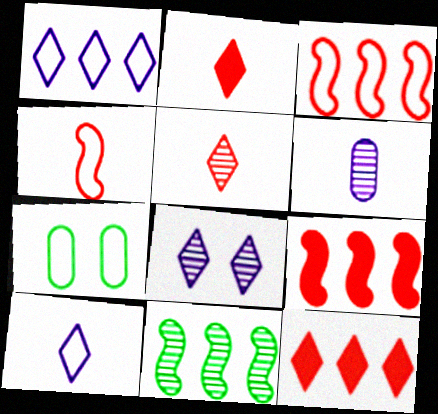[[1, 4, 7], 
[3, 7, 10]]